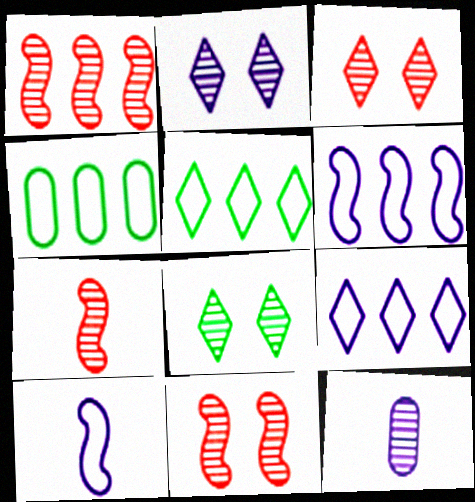[[1, 7, 11], 
[1, 8, 12], 
[2, 3, 8]]